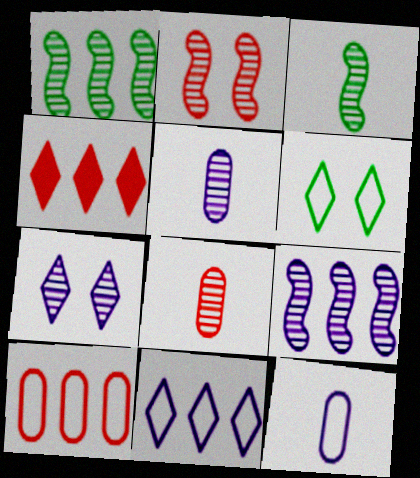[[1, 7, 8], 
[2, 3, 9], 
[5, 7, 9]]